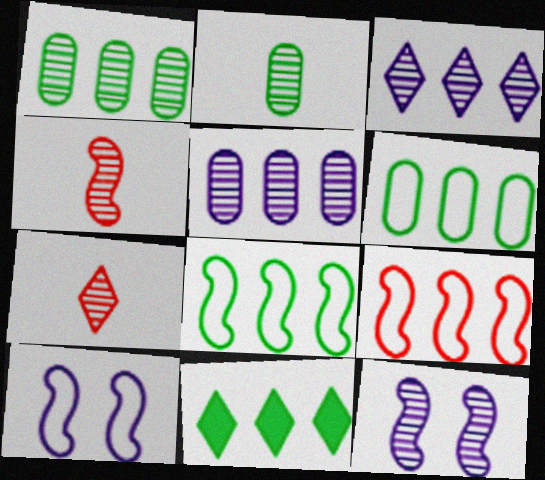[[1, 7, 12], 
[1, 8, 11], 
[5, 9, 11]]